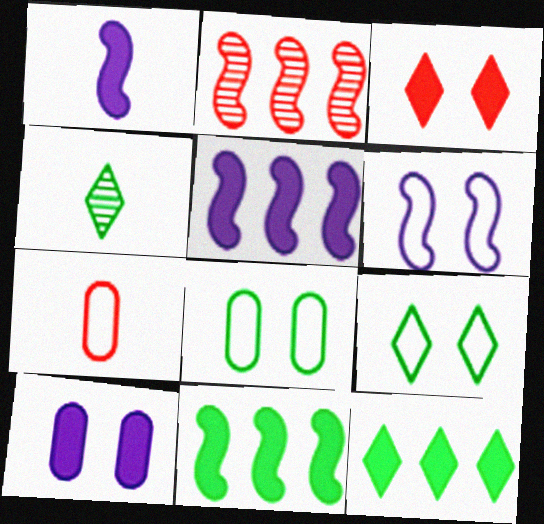[[1, 4, 7], 
[2, 3, 7], 
[4, 8, 11], 
[4, 9, 12]]